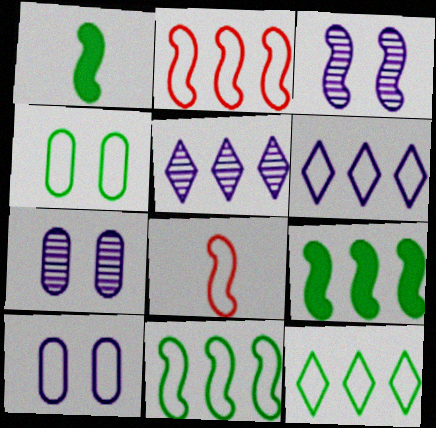[[1, 2, 3], 
[3, 8, 9], 
[4, 6, 8], 
[8, 10, 12]]